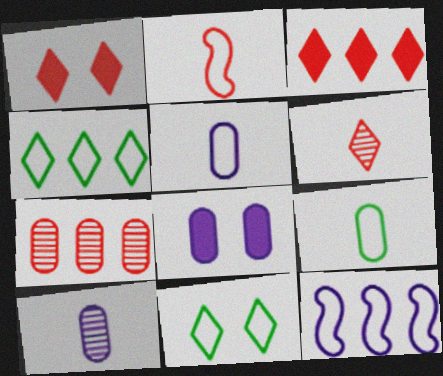[[1, 2, 7], 
[7, 8, 9]]